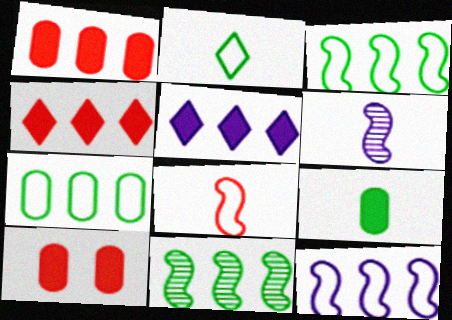[]